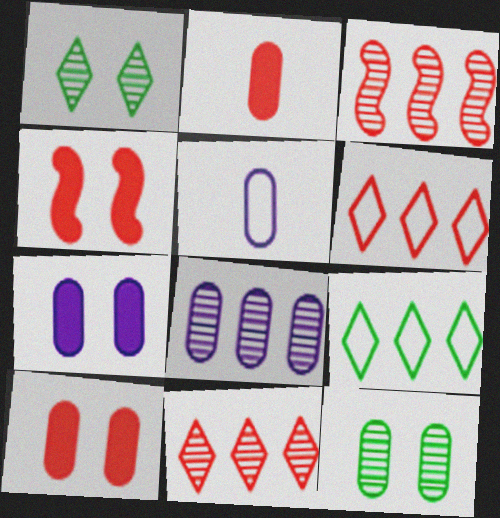[[5, 7, 8]]